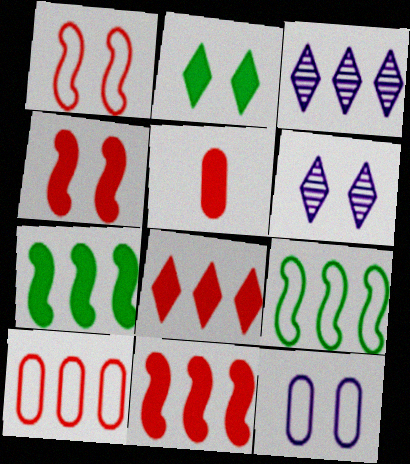[[3, 7, 10], 
[4, 5, 8], 
[5, 6, 9]]